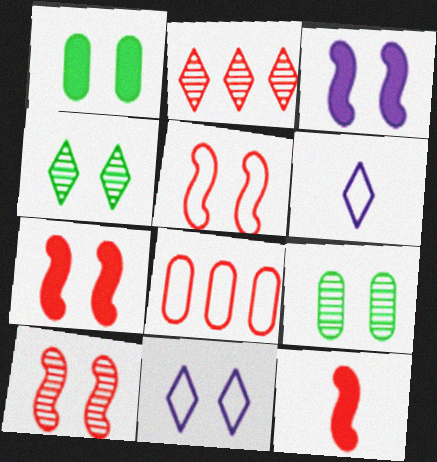[[1, 10, 11], 
[5, 7, 10], 
[7, 9, 11]]